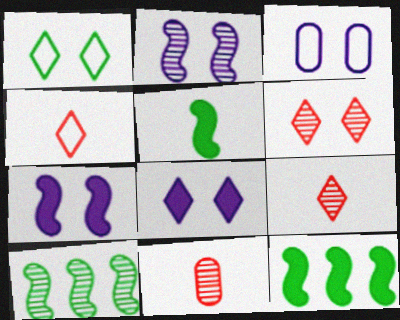[[1, 6, 8], 
[2, 3, 8], 
[3, 9, 12]]